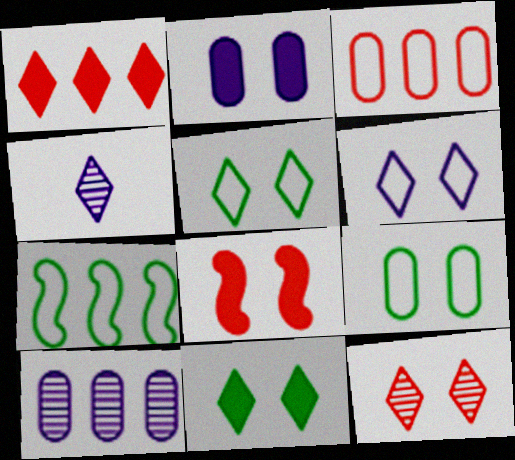[[1, 4, 5], 
[1, 7, 10], 
[2, 8, 11], 
[6, 11, 12]]